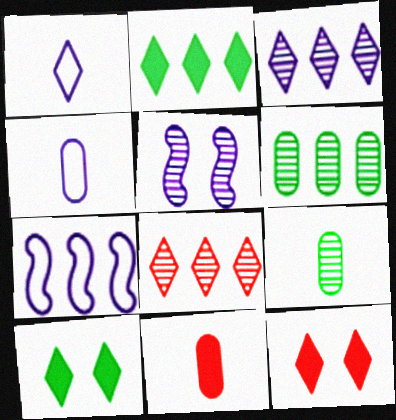[[1, 8, 10], 
[4, 9, 11], 
[5, 8, 9], 
[7, 9, 12]]